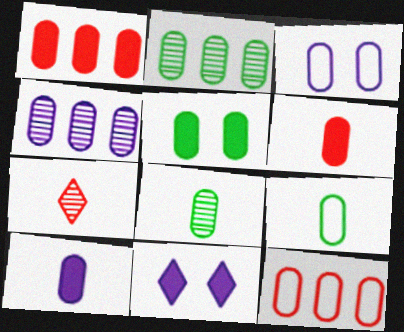[[1, 3, 8], 
[1, 5, 10], 
[2, 3, 6], 
[2, 5, 9], 
[3, 4, 10], 
[3, 9, 12]]